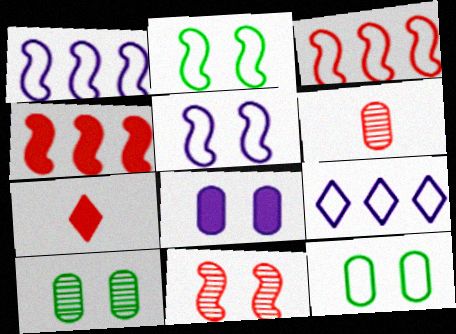[[1, 7, 10]]